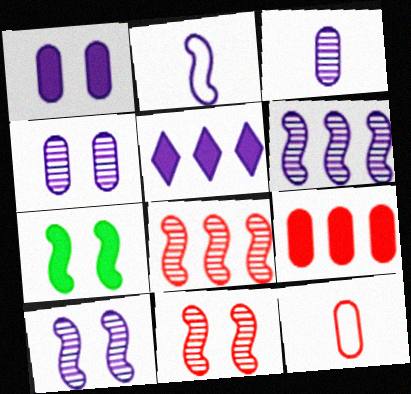[[2, 4, 5], 
[2, 7, 8]]